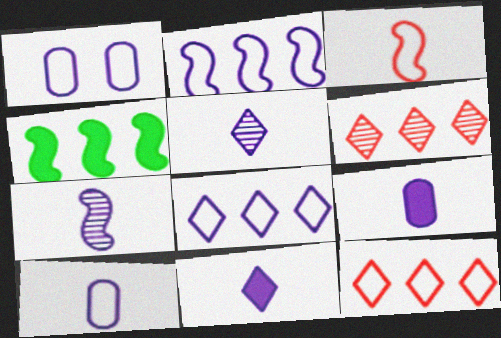[[7, 10, 11]]